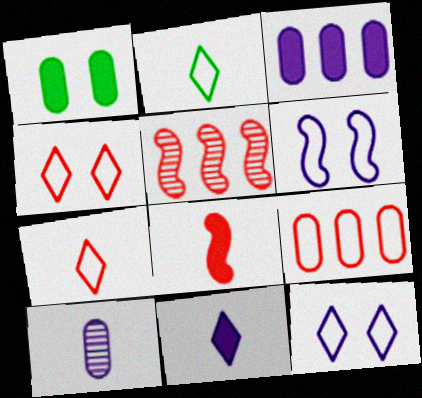[[1, 9, 10], 
[2, 6, 9], 
[2, 8, 10]]